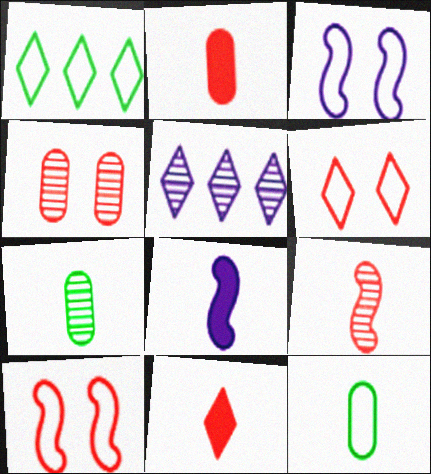[[1, 4, 8]]